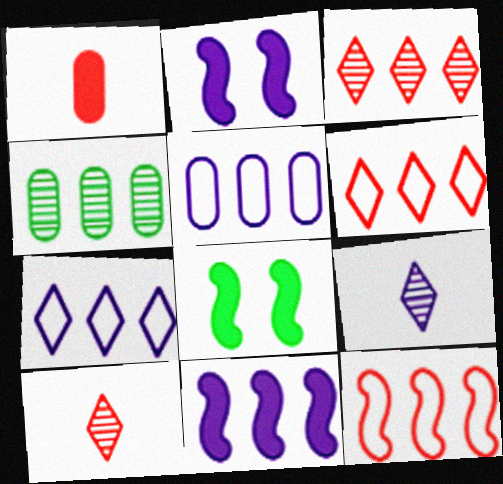[[2, 5, 9], 
[4, 6, 11], 
[5, 8, 10]]